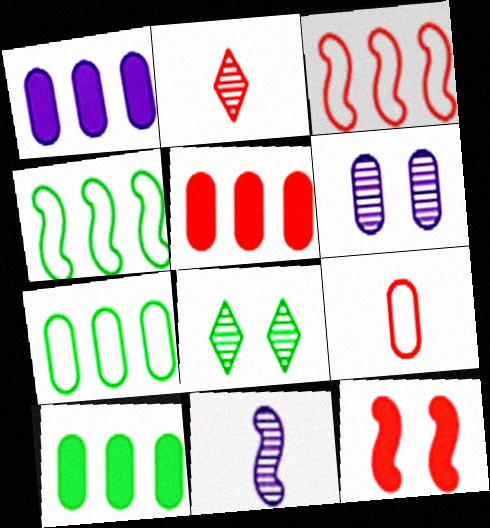[[1, 5, 10], 
[4, 11, 12], 
[6, 9, 10]]